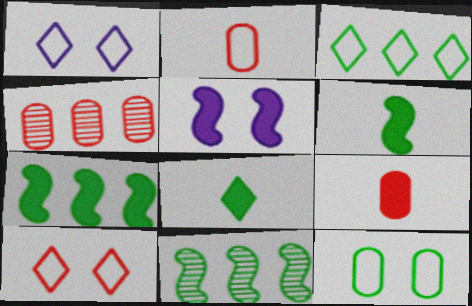[[1, 4, 6], 
[1, 9, 11], 
[8, 11, 12]]